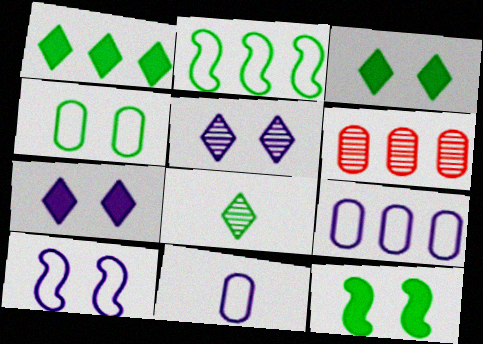[]